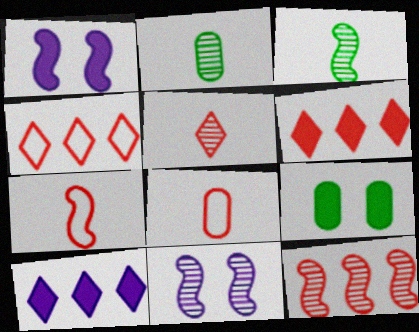[[1, 2, 4], 
[3, 11, 12]]